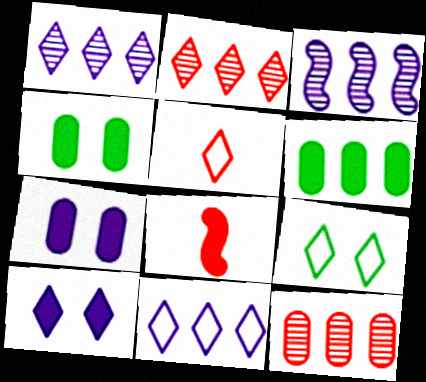[[3, 4, 5], 
[5, 9, 11], 
[6, 8, 10]]